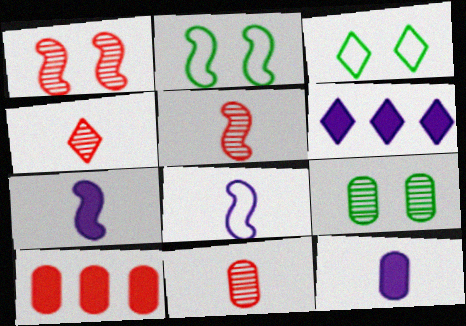[[2, 6, 11], 
[3, 4, 6], 
[4, 5, 11]]